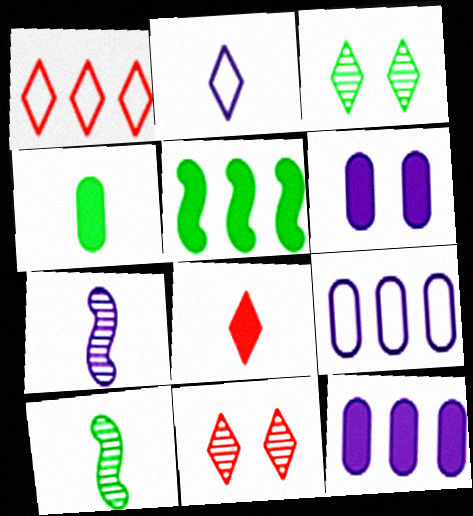[[1, 6, 10], 
[1, 8, 11], 
[5, 6, 8]]